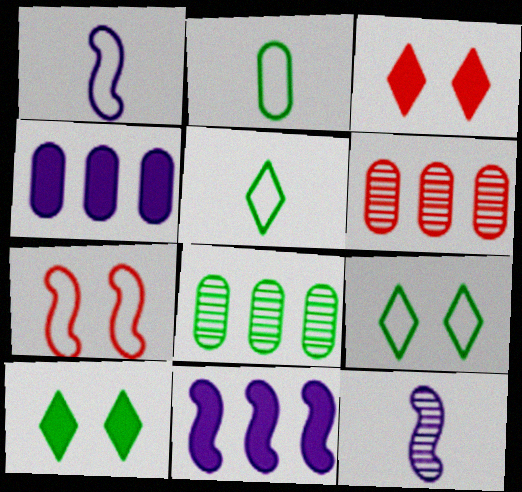[[1, 3, 8], 
[1, 6, 10]]